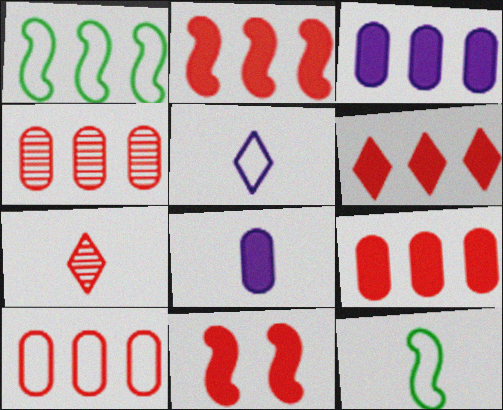[[2, 6, 9], 
[4, 9, 10], 
[7, 8, 12], 
[7, 10, 11]]